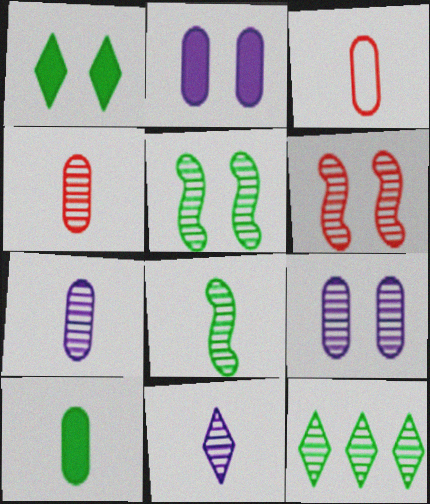[[3, 7, 10], 
[4, 8, 11], 
[6, 7, 12]]